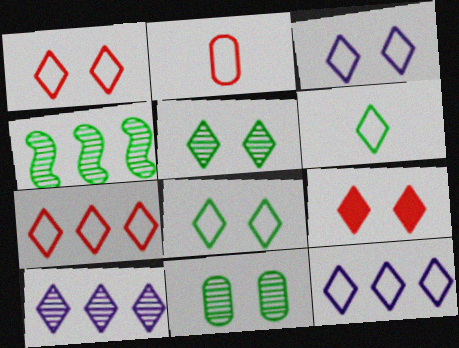[[1, 3, 8], 
[1, 6, 12], 
[3, 5, 9], 
[3, 6, 7], 
[6, 9, 10]]